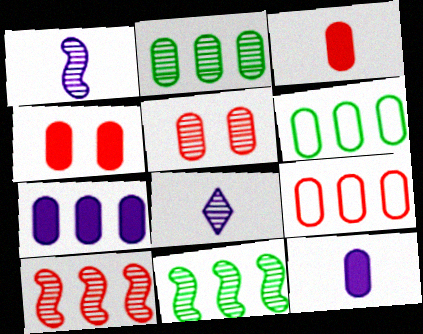[[2, 7, 9], 
[3, 5, 9], 
[5, 6, 12], 
[5, 8, 11]]